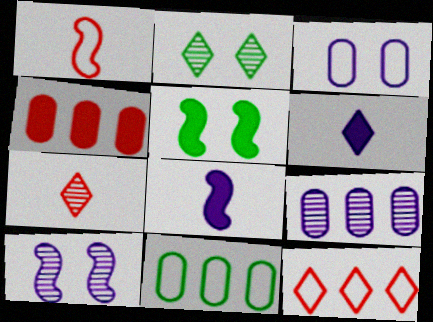[[2, 6, 12], 
[4, 5, 6], 
[4, 9, 11]]